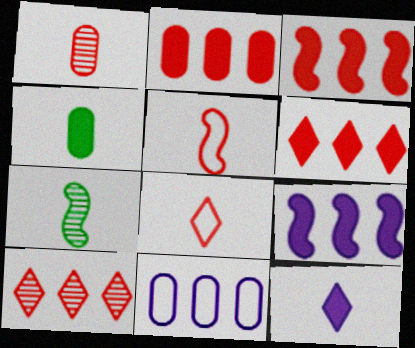[[2, 3, 6]]